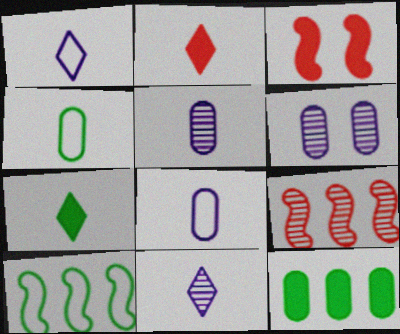[[2, 6, 10]]